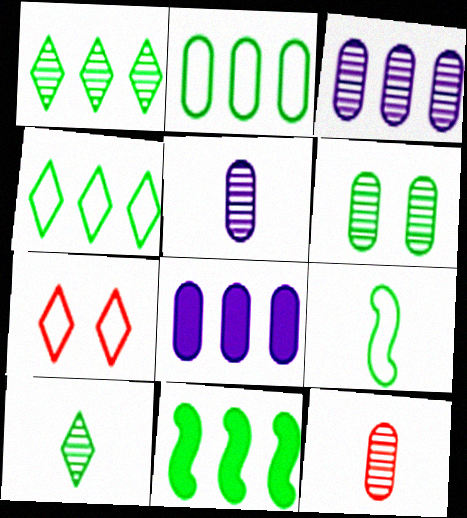[[1, 2, 11], 
[3, 6, 12], 
[5, 7, 11]]